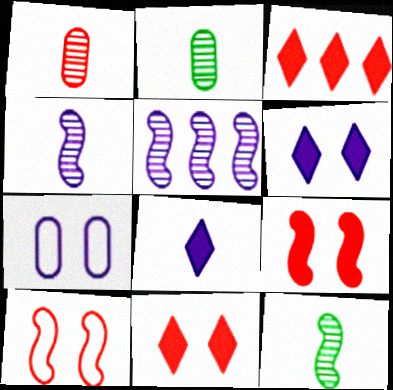[[1, 3, 10], 
[3, 7, 12], 
[5, 7, 8]]